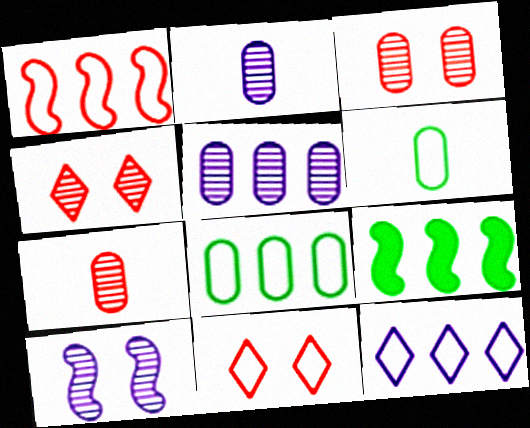[[1, 8, 12], 
[2, 9, 11]]